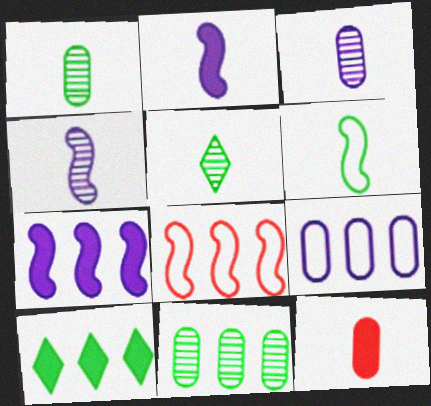[]